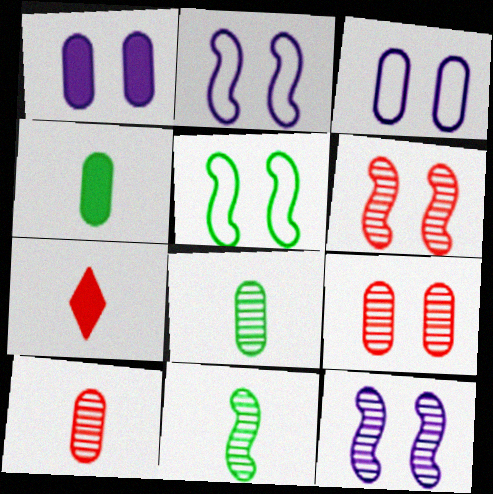[]